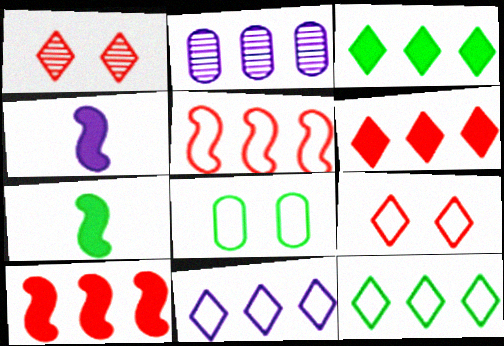[[2, 3, 5], 
[2, 7, 9], 
[2, 10, 12]]